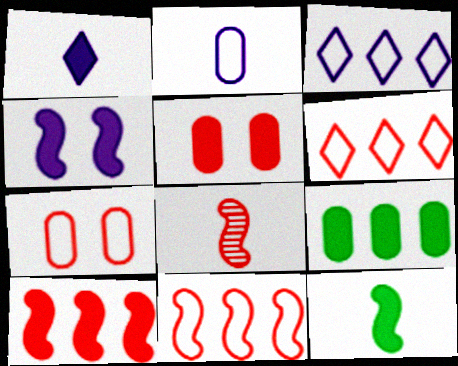[[4, 10, 12], 
[5, 6, 8]]